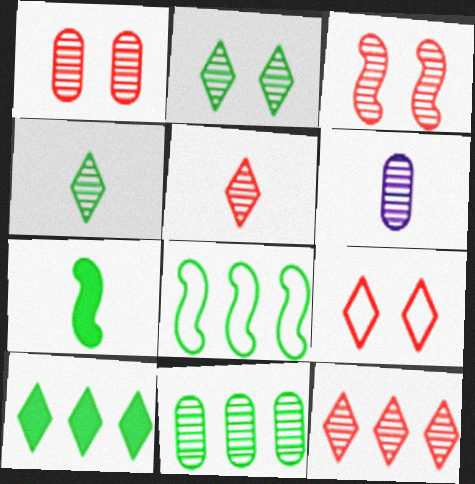[[1, 6, 11], 
[8, 10, 11]]